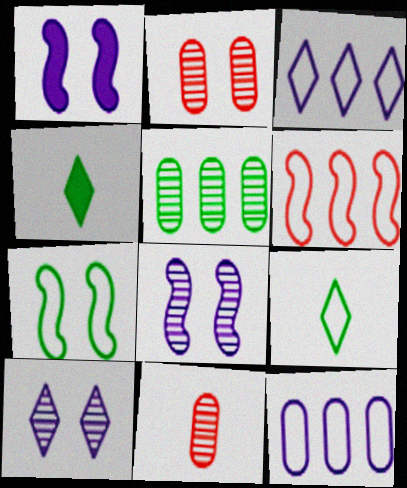[[4, 5, 7]]